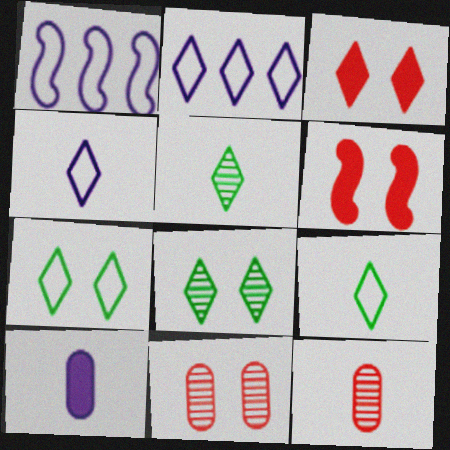[[2, 3, 5]]